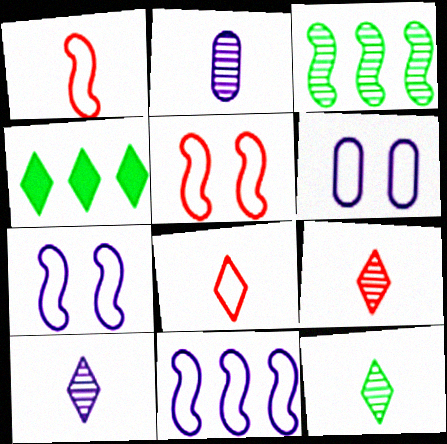[[2, 4, 5], 
[9, 10, 12]]